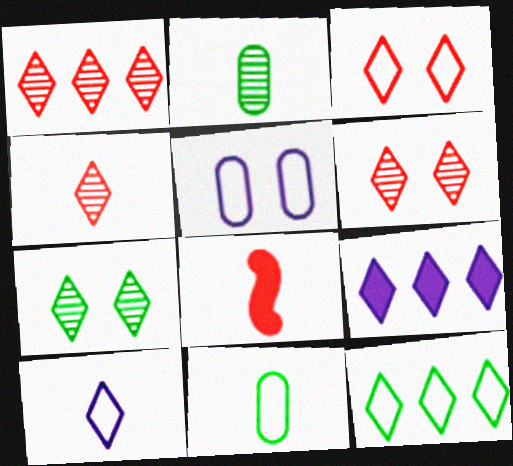[[1, 4, 6], 
[1, 9, 12], 
[2, 8, 10], 
[3, 10, 12]]